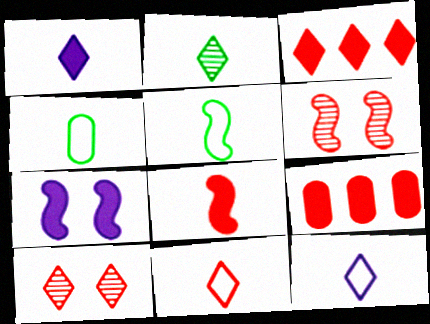[[1, 2, 11], 
[3, 10, 11], 
[6, 9, 11]]